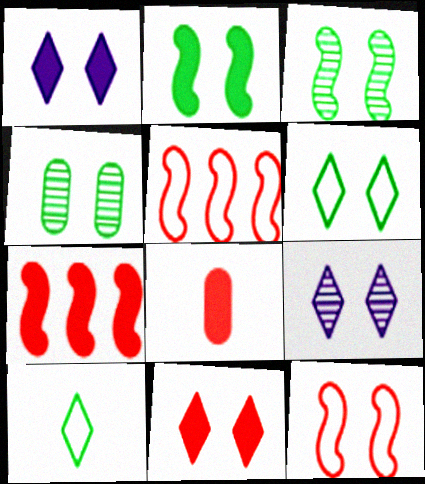[[1, 4, 12], 
[2, 4, 6], 
[6, 9, 11], 
[7, 8, 11]]